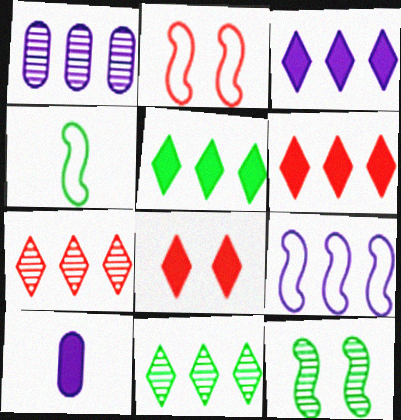[[1, 3, 9], 
[1, 4, 8], 
[2, 4, 9], 
[2, 10, 11], 
[3, 5, 6]]